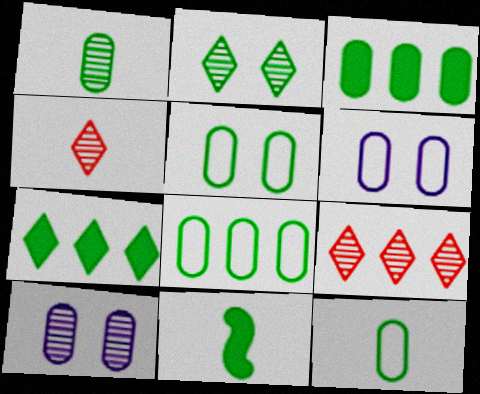[[1, 3, 5], 
[2, 8, 11], 
[5, 8, 12], 
[6, 9, 11]]